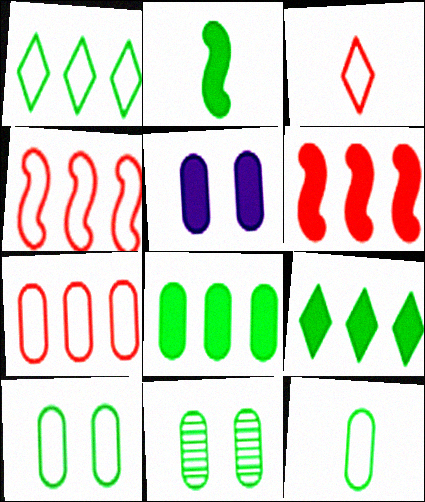[[1, 2, 11], 
[8, 11, 12]]